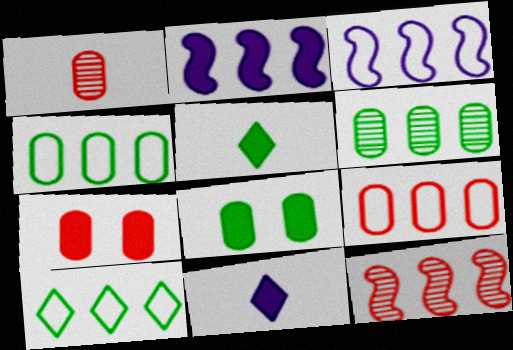[[1, 7, 9], 
[2, 5, 7], 
[3, 9, 10]]